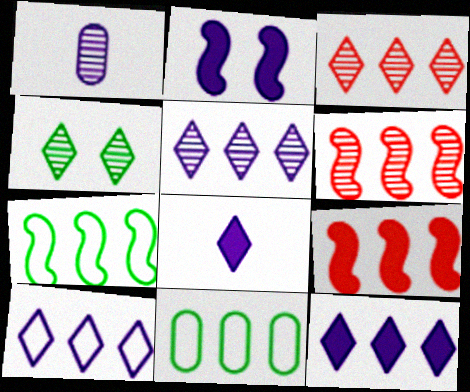[[1, 2, 10], 
[1, 4, 6], 
[5, 9, 11], 
[5, 10, 12], 
[6, 11, 12]]